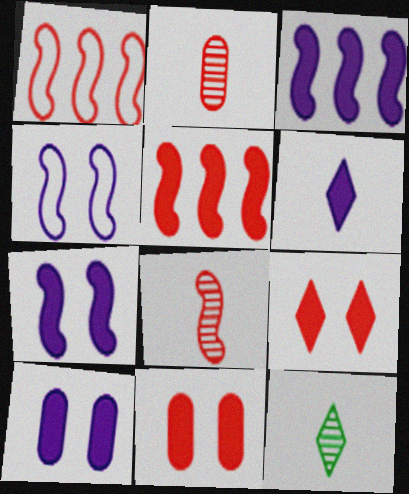[[1, 2, 9], 
[1, 10, 12], 
[3, 6, 10]]